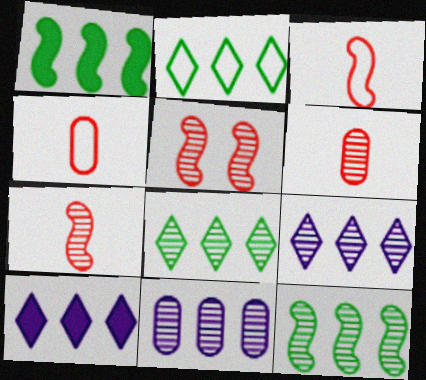[]